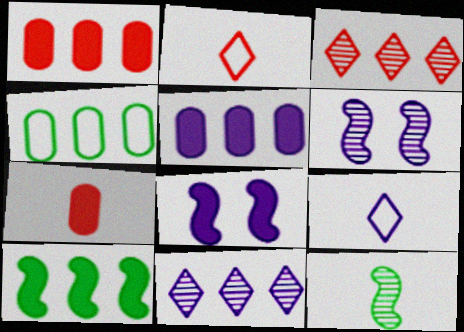[[5, 6, 9], 
[7, 9, 12]]